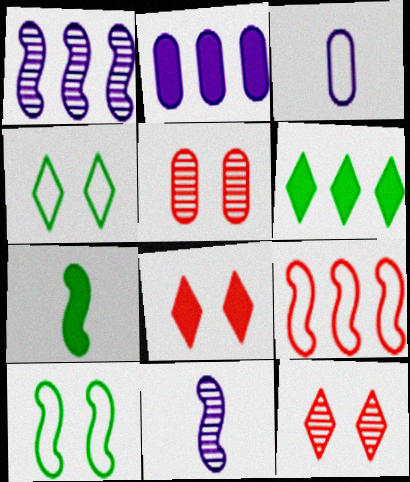[[2, 7, 8], 
[3, 4, 9]]